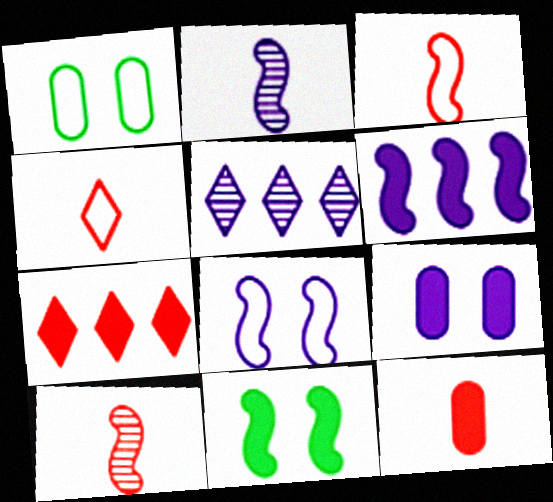[[1, 2, 7], 
[2, 6, 8], 
[4, 10, 12]]